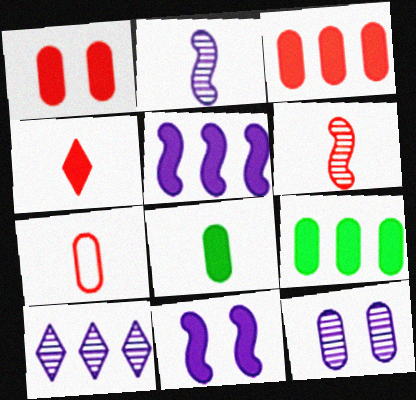[[2, 10, 12], 
[4, 6, 7], 
[4, 9, 11], 
[7, 9, 12]]